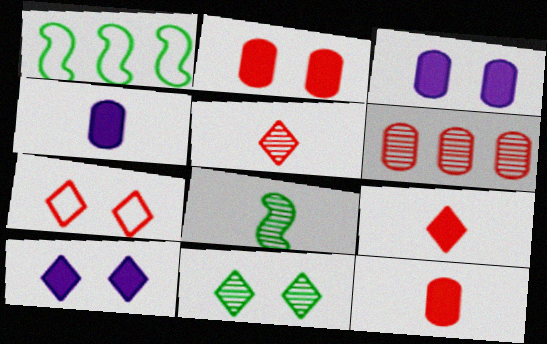[[1, 3, 5], 
[7, 10, 11]]